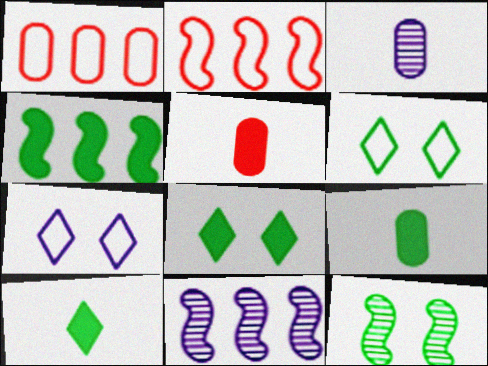[[2, 3, 8], 
[2, 4, 11], 
[4, 8, 9], 
[5, 6, 11]]